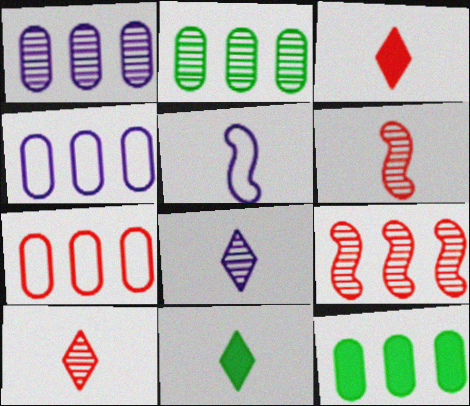[[1, 7, 12]]